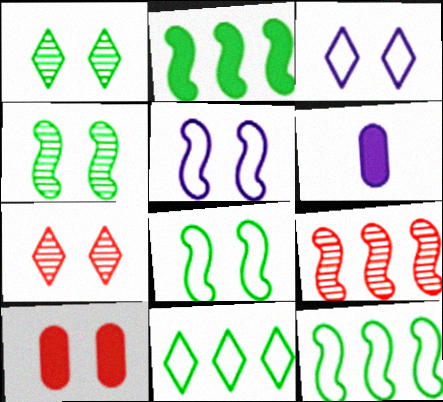[[1, 5, 10], 
[3, 4, 10], 
[6, 7, 12]]